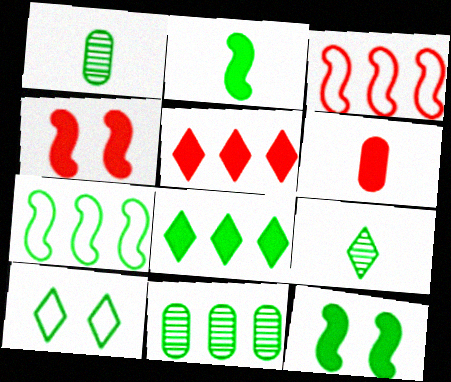[[2, 10, 11], 
[4, 5, 6], 
[7, 8, 11], 
[8, 9, 10]]